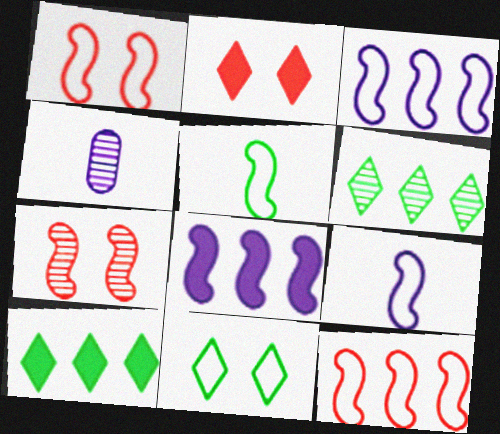[[1, 3, 5], 
[1, 4, 10], 
[4, 6, 7], 
[5, 7, 8]]